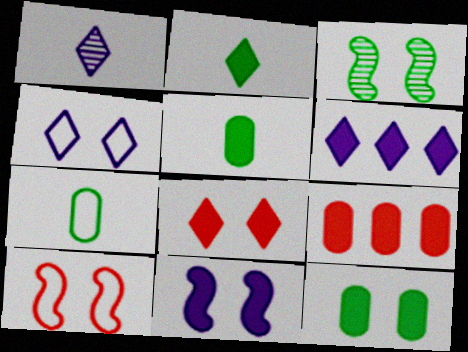[[1, 4, 6], 
[2, 6, 8], 
[2, 9, 11], 
[3, 10, 11], 
[8, 11, 12]]